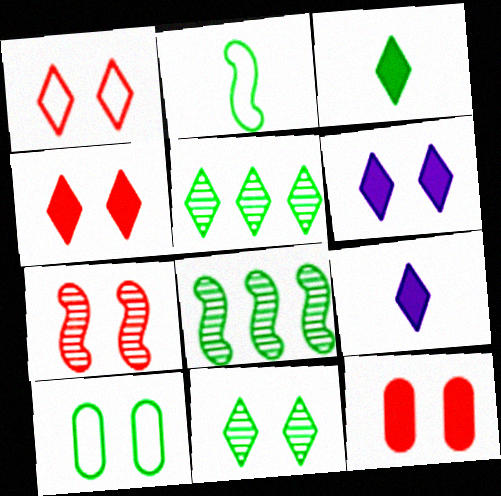[[1, 5, 9], 
[1, 6, 11], 
[1, 7, 12], 
[3, 8, 10], 
[6, 7, 10]]